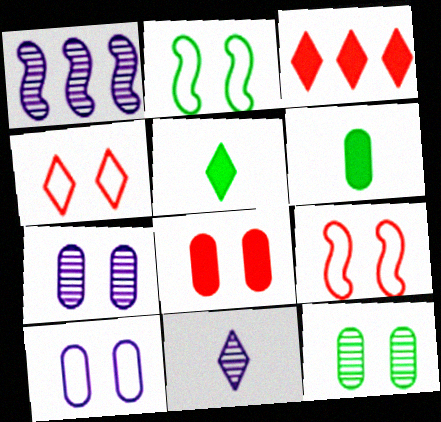[[1, 4, 6], 
[1, 7, 11], 
[2, 4, 10], 
[8, 10, 12]]